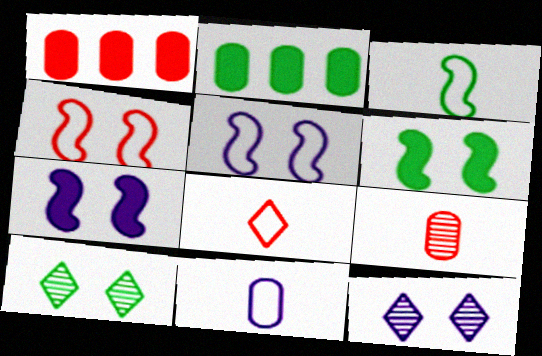[[1, 3, 12], 
[2, 3, 10], 
[3, 8, 11]]